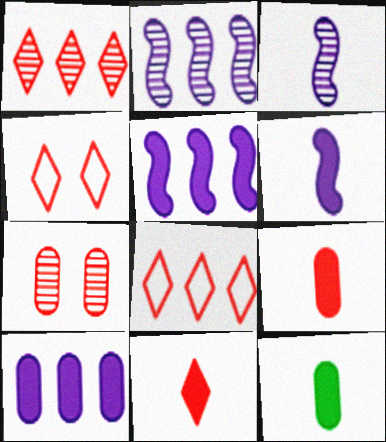[[1, 4, 11], 
[2, 4, 12], 
[6, 11, 12]]